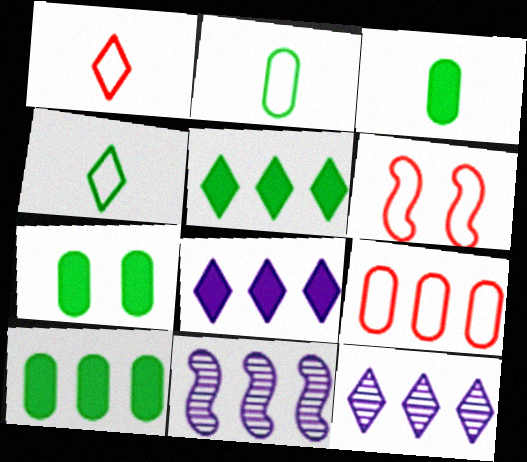[[1, 6, 9], 
[1, 7, 11], 
[3, 6, 12], 
[3, 7, 10], 
[5, 9, 11]]